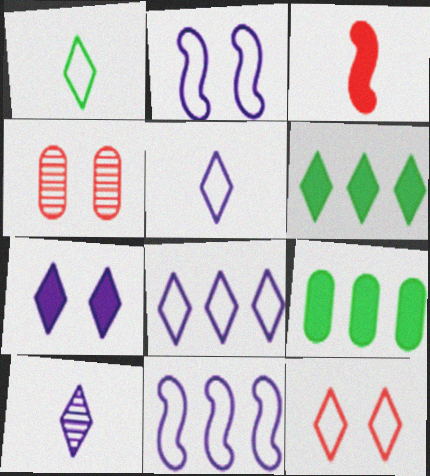[[1, 8, 12], 
[3, 7, 9], 
[6, 10, 12], 
[7, 8, 10]]